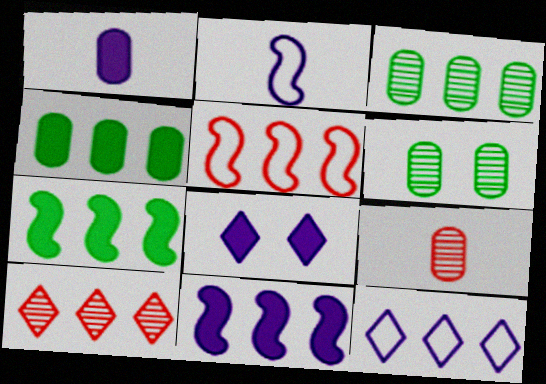[[1, 8, 11]]